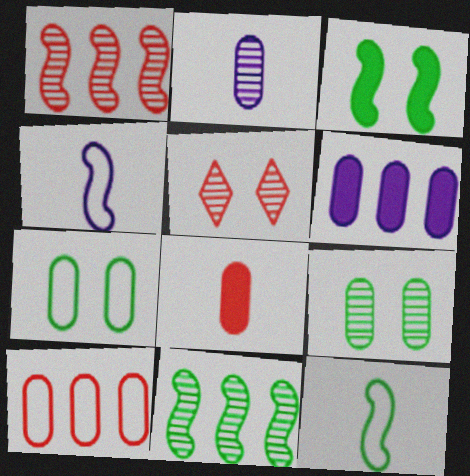[[1, 3, 4], 
[2, 5, 11], 
[3, 11, 12], 
[5, 6, 12]]